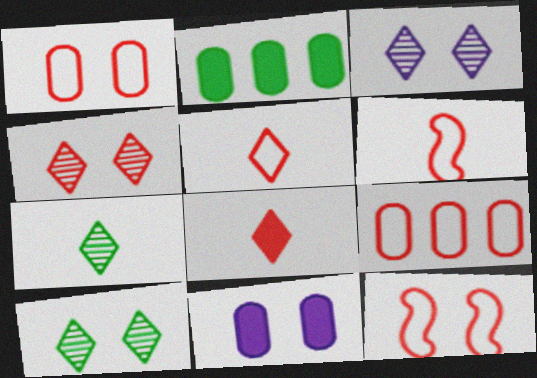[[2, 3, 6], 
[3, 4, 10], 
[5, 9, 12], 
[10, 11, 12]]